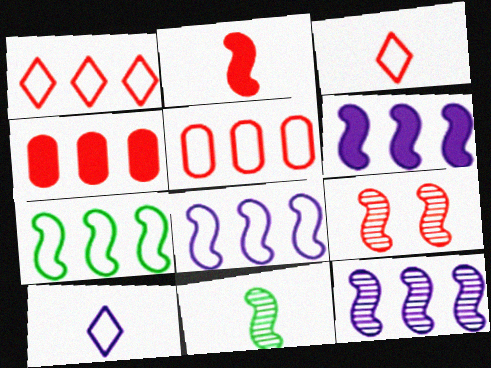[[3, 4, 9], 
[6, 8, 12], 
[9, 11, 12]]